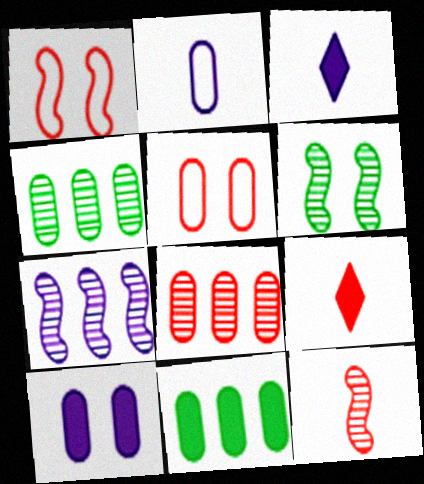[[1, 3, 4], 
[1, 8, 9], 
[6, 7, 12]]